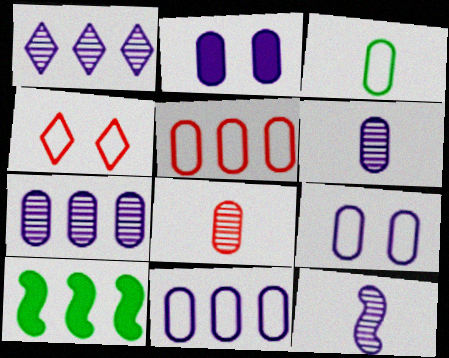[[1, 5, 10], 
[2, 6, 11], 
[3, 5, 9], 
[4, 6, 10]]